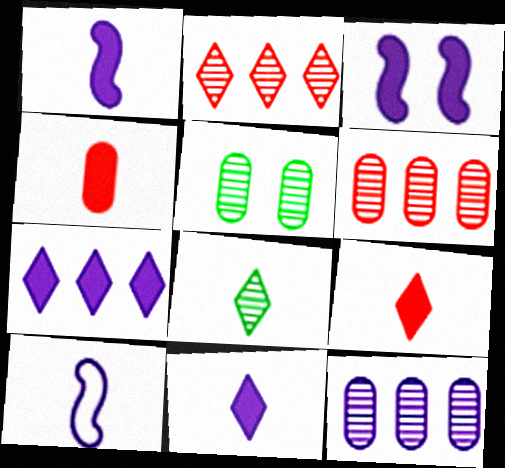[[4, 8, 10]]